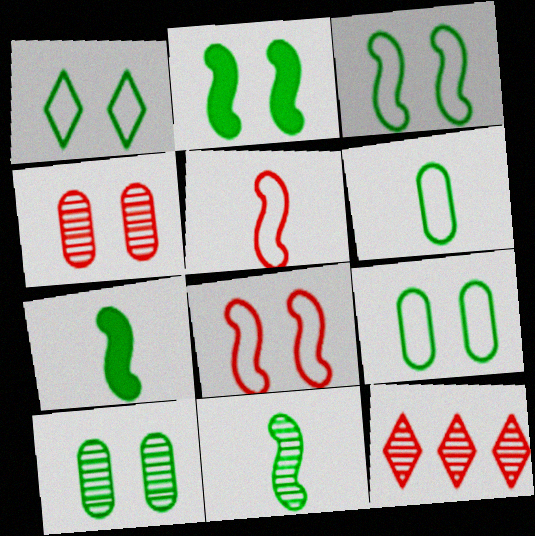[[1, 2, 10], 
[1, 3, 9]]